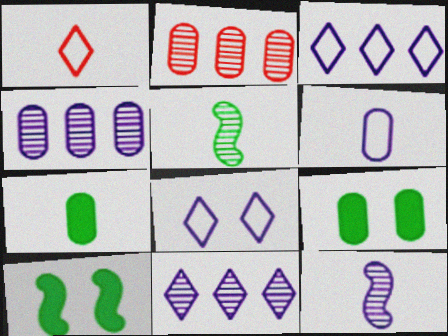[[1, 4, 10], 
[1, 7, 12], 
[2, 6, 9]]